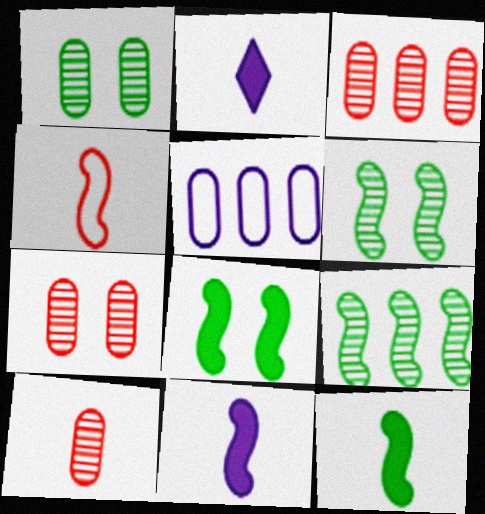[[3, 7, 10]]